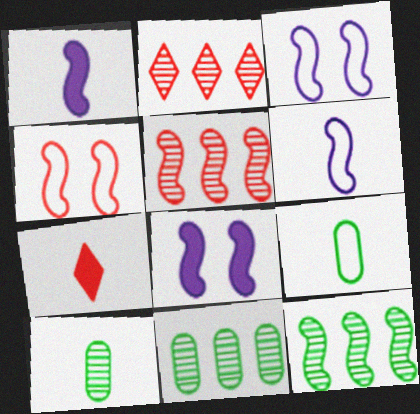[[1, 4, 12], 
[2, 8, 9], 
[3, 7, 11], 
[6, 7, 10]]